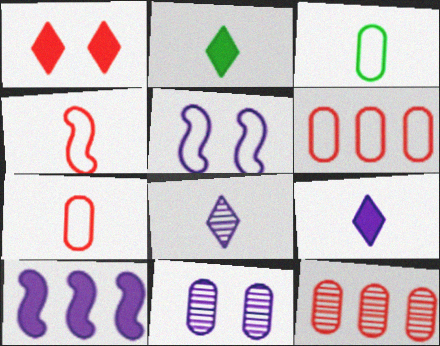[[1, 4, 12], 
[2, 5, 12]]